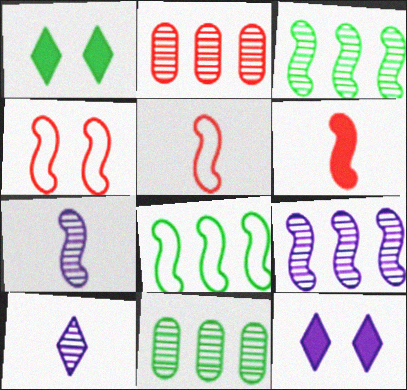[[5, 11, 12]]